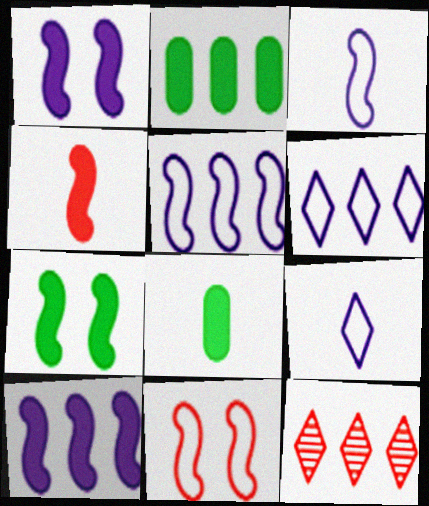[[2, 5, 12], 
[4, 7, 10]]